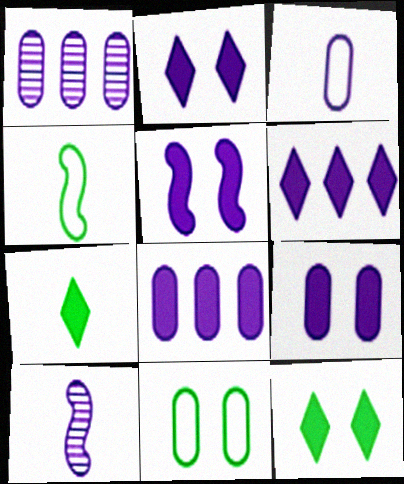[[1, 3, 9], 
[2, 5, 9]]